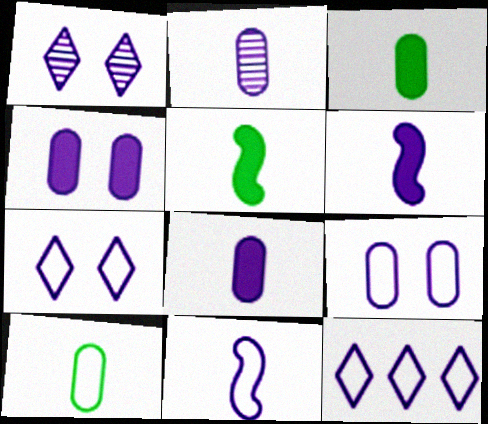[[9, 11, 12]]